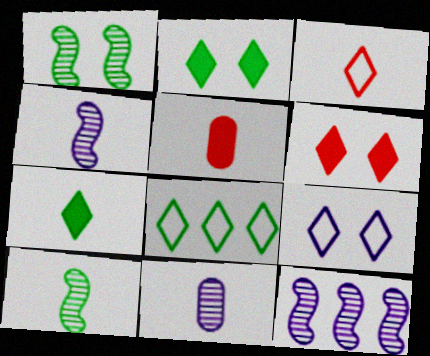[[3, 8, 9]]